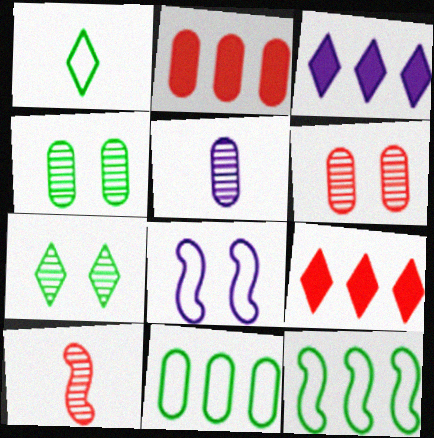[[3, 5, 8]]